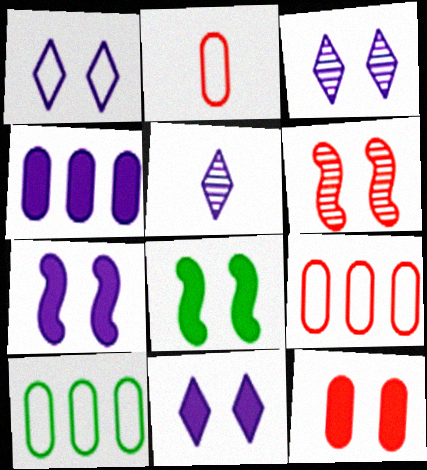[[1, 3, 11], 
[5, 8, 9], 
[8, 11, 12]]